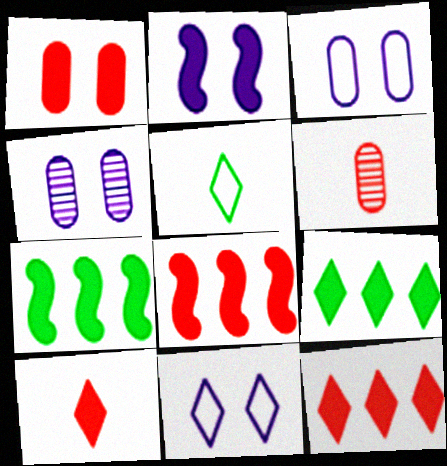[[1, 8, 10], 
[2, 4, 11], 
[4, 5, 8], 
[6, 7, 11]]